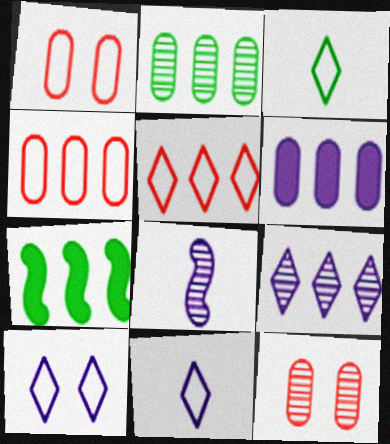[[2, 4, 6], 
[3, 5, 10], 
[4, 7, 9], 
[6, 8, 10], 
[7, 11, 12]]